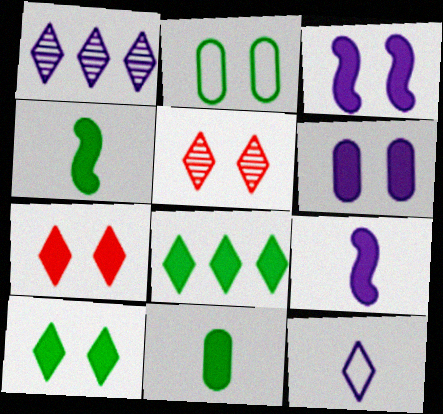[[2, 3, 5], 
[5, 8, 12]]